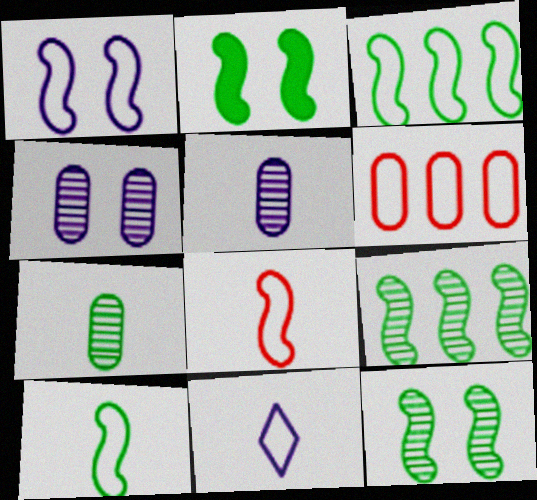[[1, 3, 8], 
[2, 9, 10]]